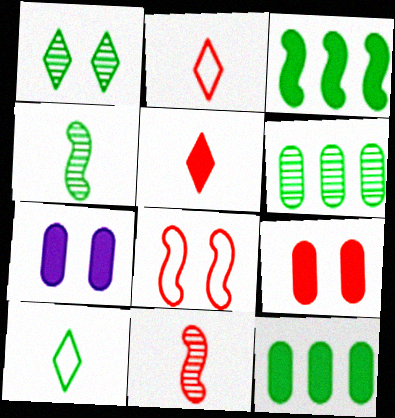[[1, 4, 6], 
[1, 7, 8], 
[3, 5, 7]]